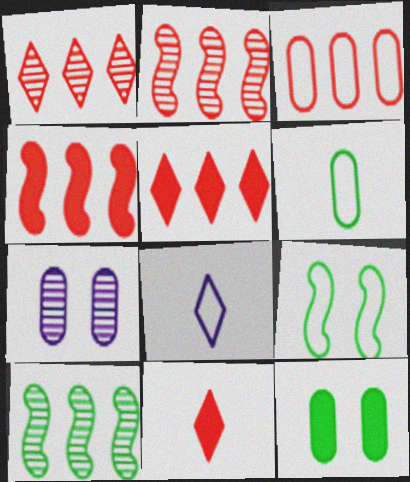[[1, 3, 4], 
[2, 3, 5], 
[2, 8, 12], 
[3, 8, 9]]